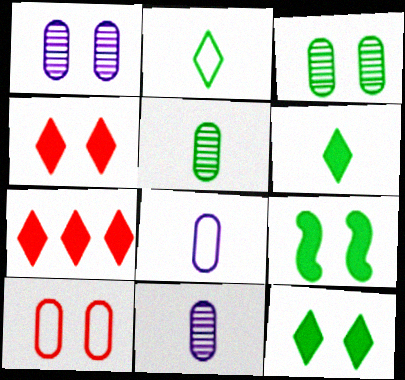[]